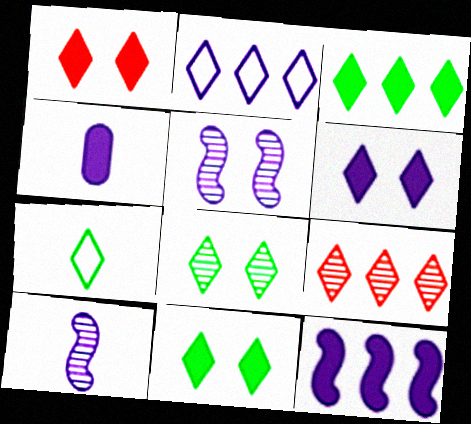[[1, 6, 11], 
[2, 3, 9], 
[2, 4, 5], 
[3, 7, 8], 
[4, 6, 12], 
[6, 7, 9]]